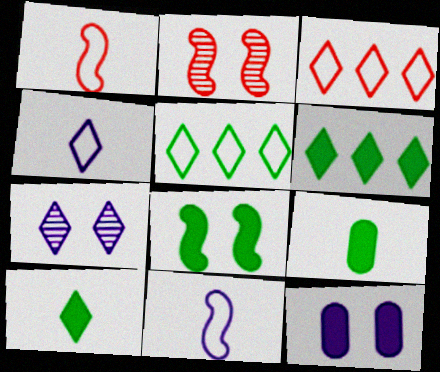[[3, 7, 10], 
[6, 8, 9]]